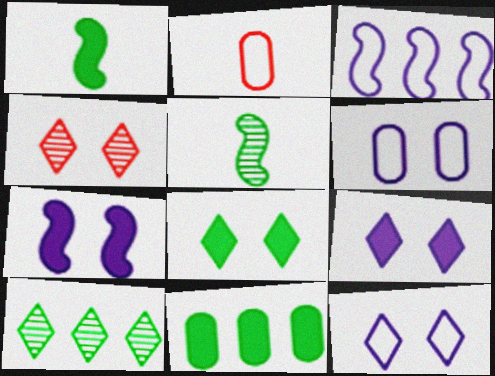[[1, 8, 11], 
[2, 7, 10], 
[4, 8, 12]]